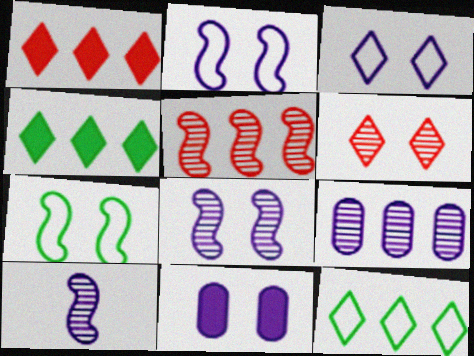[[3, 8, 11], 
[6, 7, 11]]